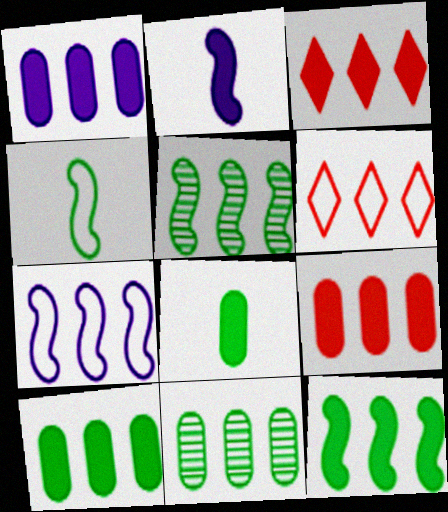[[1, 3, 12], 
[1, 5, 6], 
[1, 9, 10], 
[3, 7, 11]]